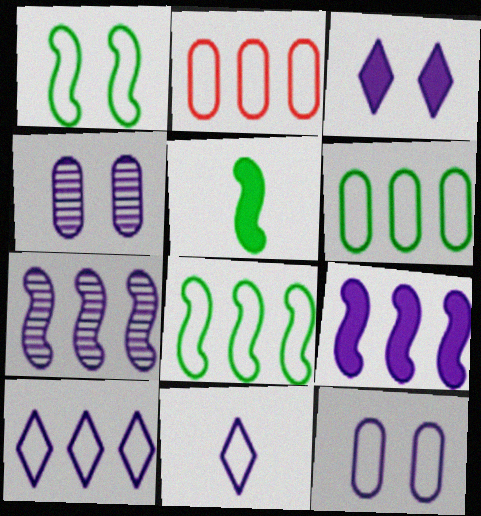[[1, 2, 11], 
[2, 8, 10], 
[4, 9, 11]]